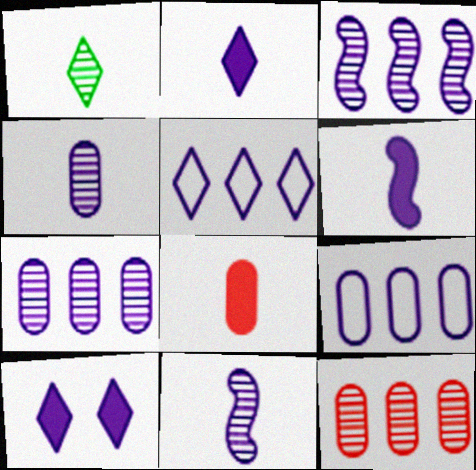[[9, 10, 11]]